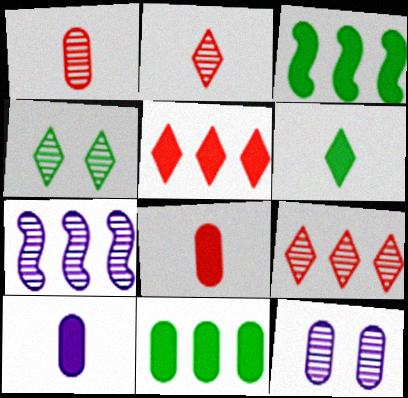[[1, 4, 7]]